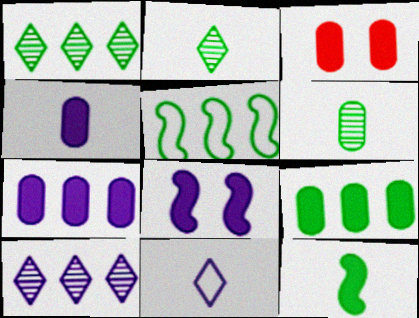[[1, 5, 9], 
[3, 4, 9]]